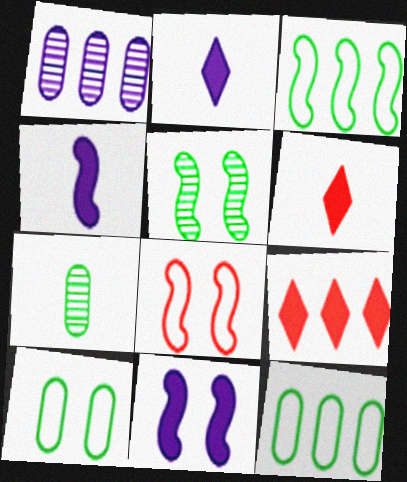[[1, 3, 9], 
[5, 8, 11]]